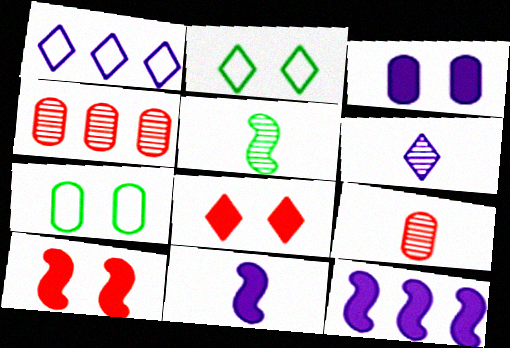[[2, 4, 11], 
[2, 9, 12], 
[5, 6, 9]]